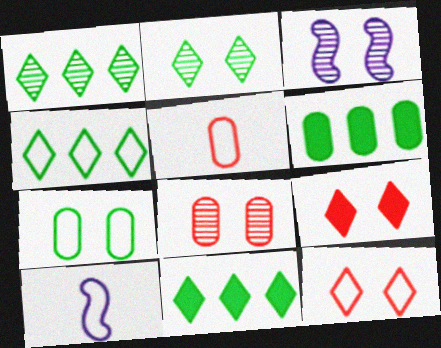[[1, 4, 11], 
[2, 3, 8], 
[3, 5, 11], 
[3, 7, 9], 
[8, 10, 11]]